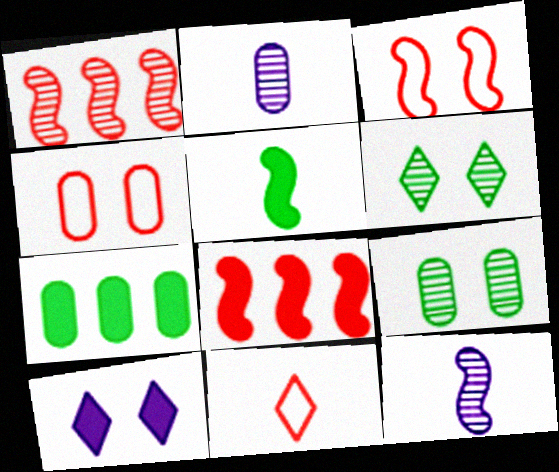[[1, 2, 6], 
[2, 4, 7], 
[2, 5, 11], 
[3, 9, 10]]